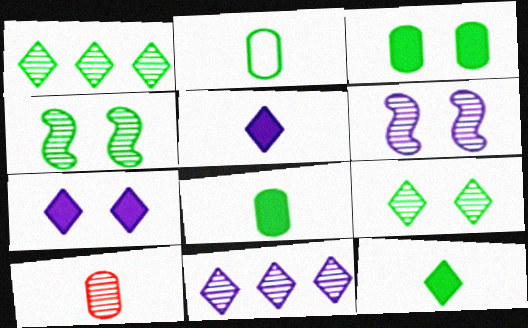[[1, 6, 10], 
[4, 10, 11]]